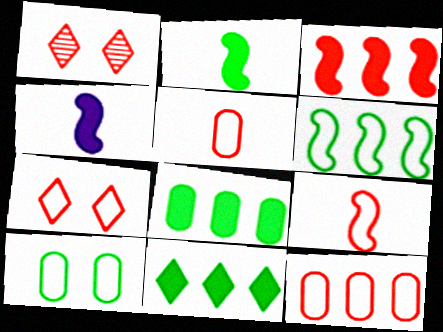[[1, 3, 5], 
[7, 9, 12]]